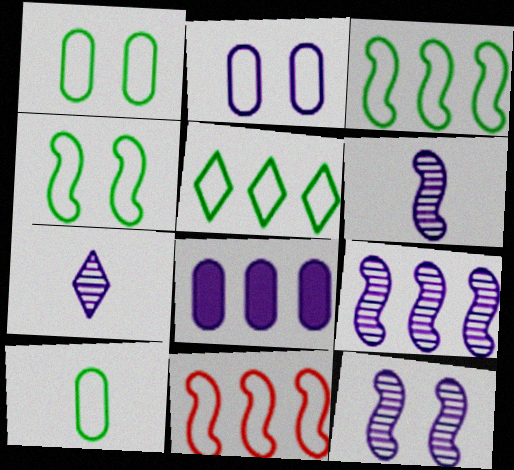[[4, 5, 10], 
[6, 9, 12]]